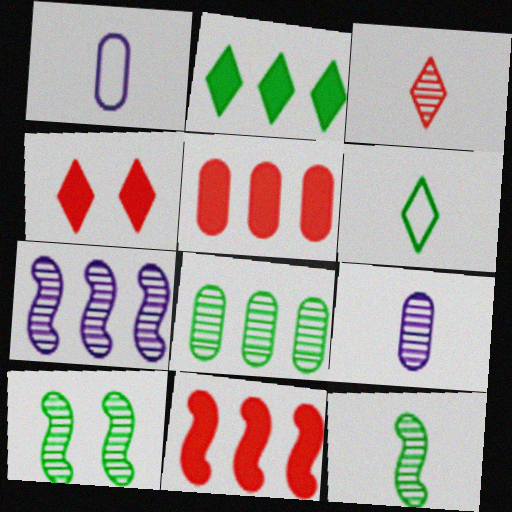[[3, 9, 12]]